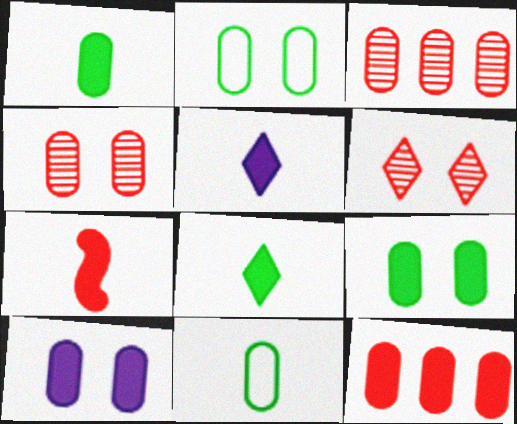[[1, 5, 7], 
[1, 10, 12], 
[2, 4, 10], 
[3, 10, 11]]